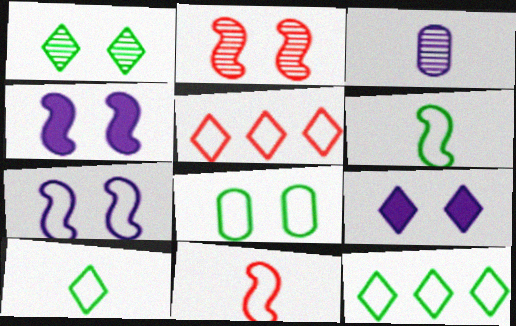[[2, 8, 9], 
[6, 8, 12]]